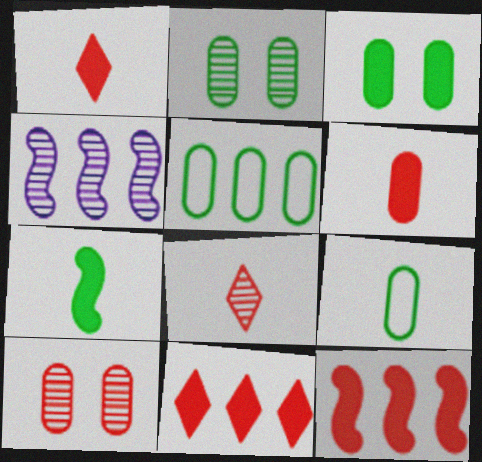[[2, 4, 8], 
[4, 5, 11]]